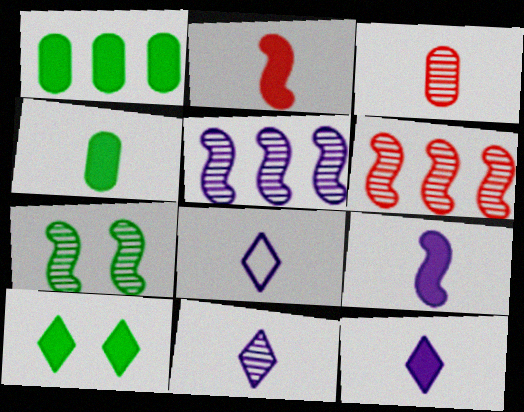[[2, 4, 12], 
[8, 11, 12]]